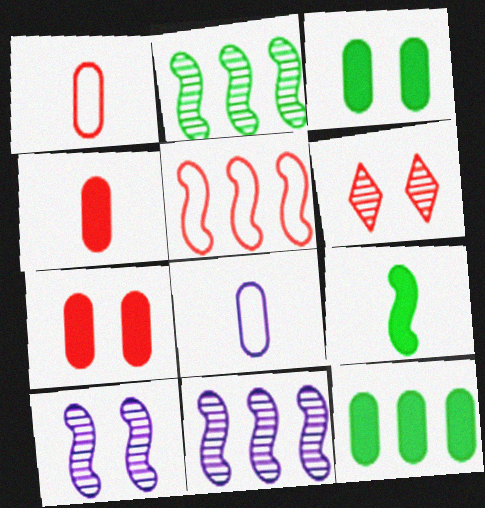[[4, 5, 6], 
[5, 9, 10]]